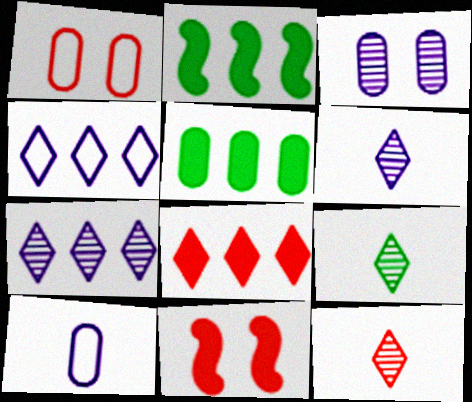[[1, 2, 6], 
[6, 9, 12]]